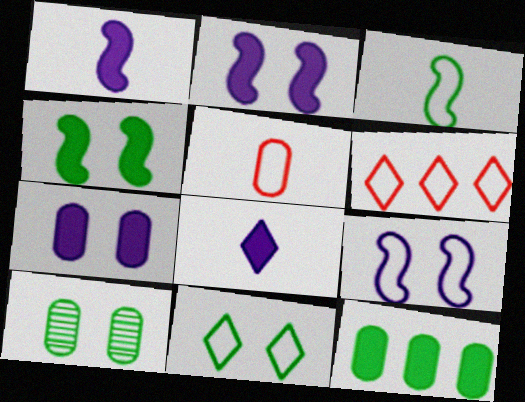[[1, 6, 10], 
[4, 10, 11]]